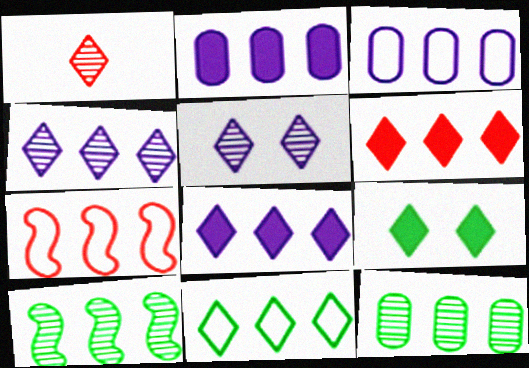[[3, 6, 10], 
[3, 7, 11], 
[4, 6, 11], 
[7, 8, 12]]